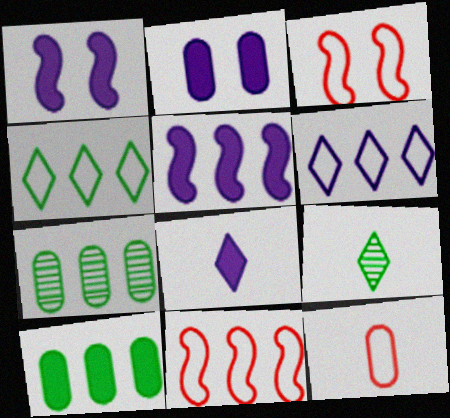[[2, 5, 8], 
[2, 7, 12], 
[2, 9, 11], 
[3, 7, 8]]